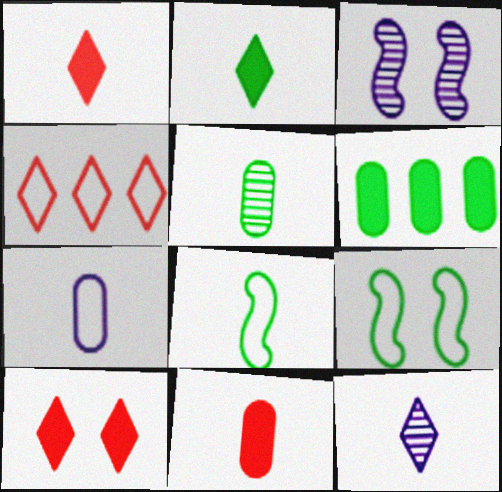[[2, 5, 8], 
[4, 7, 9], 
[5, 7, 11], 
[8, 11, 12]]